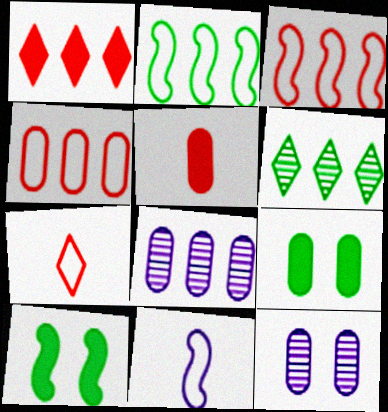[[1, 2, 8], 
[7, 8, 10]]